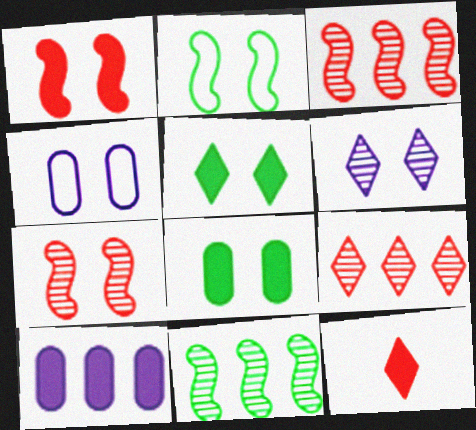[[4, 5, 7], 
[4, 11, 12]]